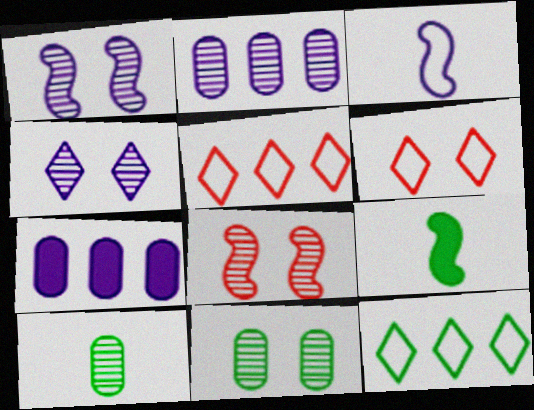[[2, 6, 9], 
[3, 4, 7], 
[4, 8, 11], 
[9, 11, 12]]